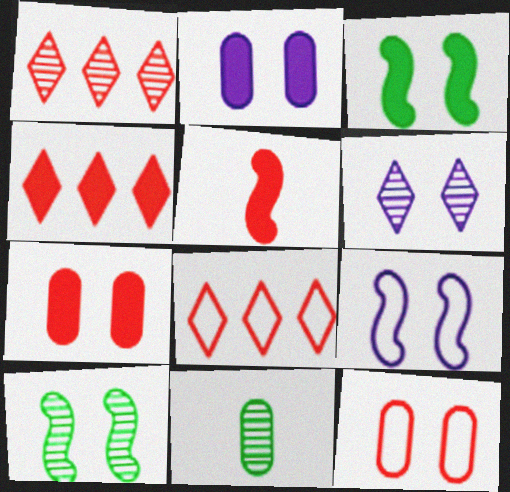[[1, 4, 8], 
[1, 5, 12], 
[2, 6, 9], 
[3, 6, 12], 
[4, 5, 7], 
[4, 9, 11]]